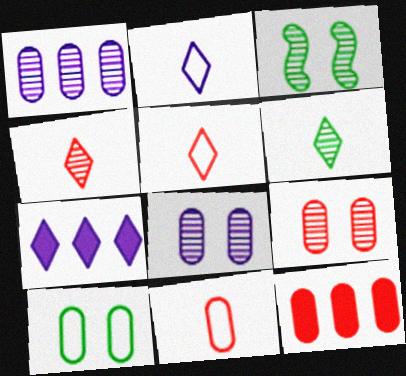[[1, 3, 4], 
[2, 3, 12], 
[3, 7, 11], 
[9, 11, 12]]